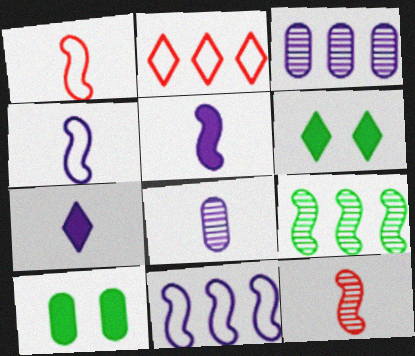[[1, 3, 6], 
[4, 7, 8]]